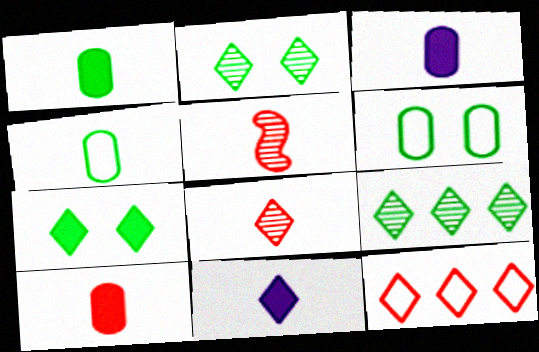[[1, 3, 10], 
[2, 11, 12], 
[4, 5, 11]]